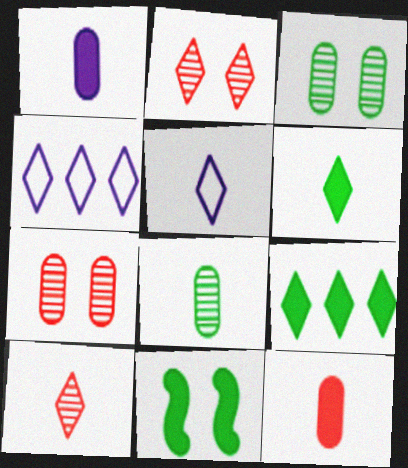[[2, 4, 6], 
[2, 5, 9], 
[5, 6, 10]]